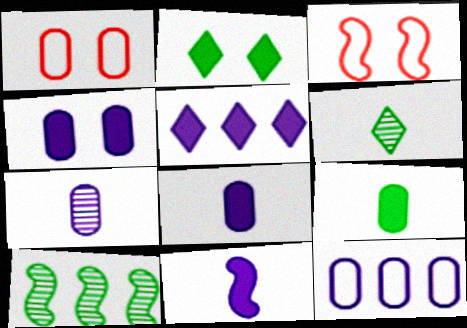[[3, 10, 11], 
[4, 5, 11], 
[4, 7, 12]]